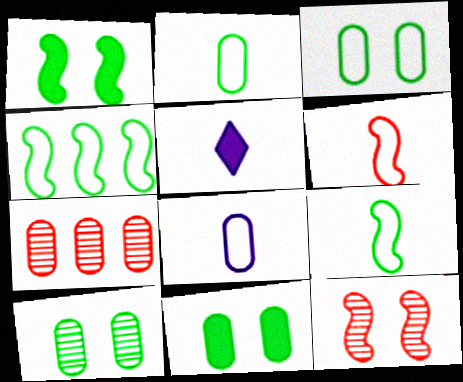[[3, 10, 11], 
[7, 8, 11]]